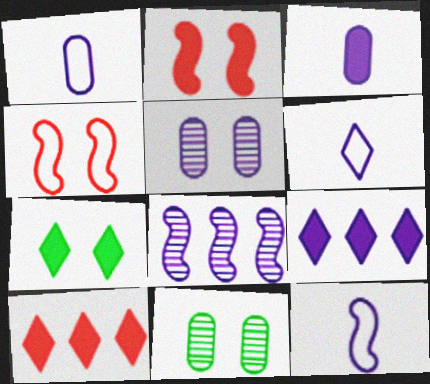[[1, 6, 12], 
[4, 5, 7], 
[5, 9, 12], 
[10, 11, 12]]